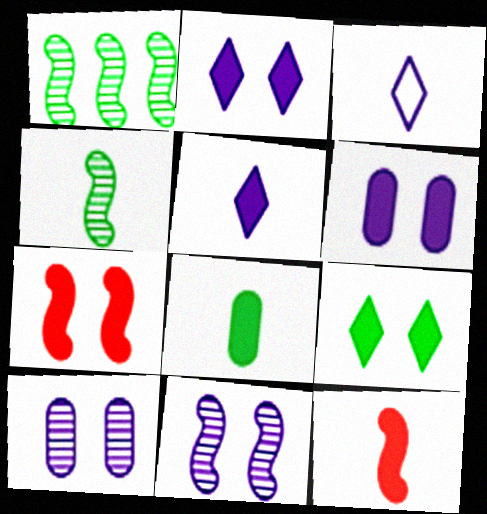[[5, 8, 12], 
[6, 7, 9]]